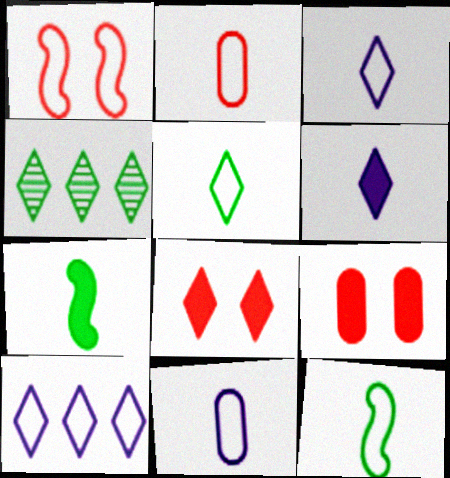[[2, 3, 12], 
[3, 4, 8]]